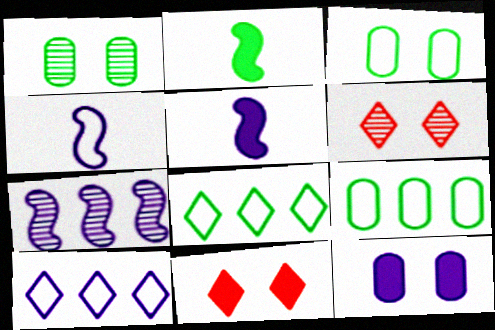[[1, 2, 8], 
[5, 6, 9]]